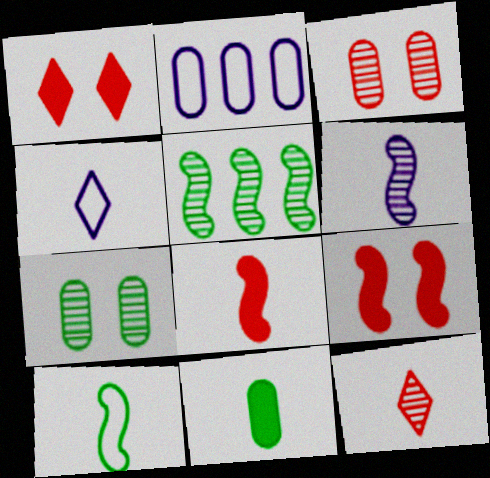[[2, 3, 11], 
[6, 8, 10]]